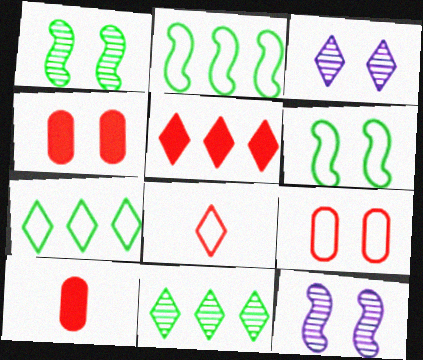[[2, 3, 10], 
[3, 4, 6], 
[7, 10, 12]]